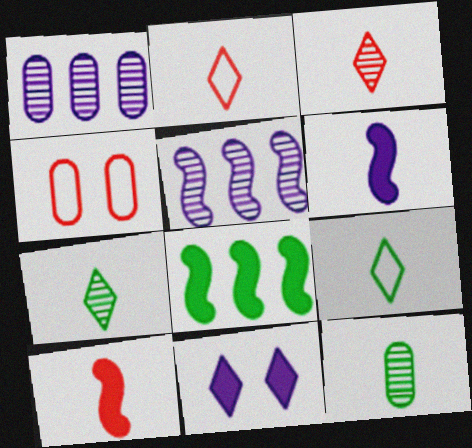[[2, 6, 12]]